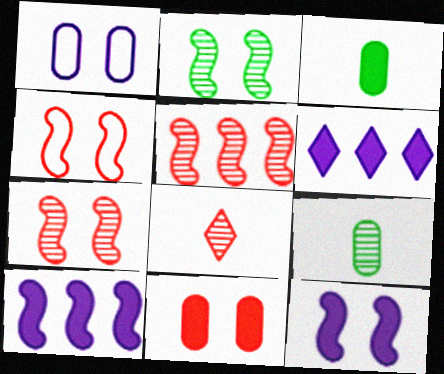[[2, 4, 12], 
[4, 6, 9]]